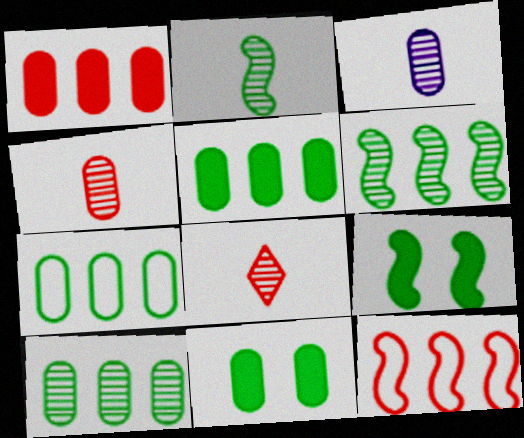[[2, 3, 8], 
[5, 7, 10]]